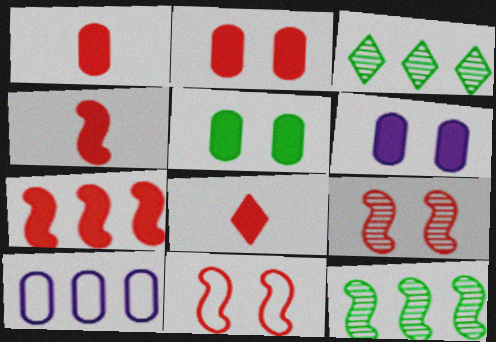[[1, 4, 8], 
[2, 5, 6], 
[2, 7, 8], 
[3, 7, 10]]